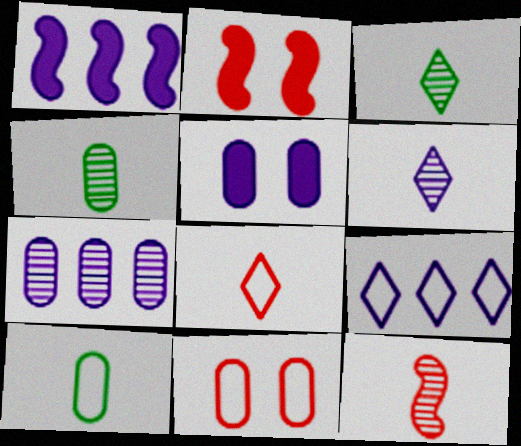[[1, 3, 11], 
[1, 7, 9], 
[2, 4, 9], 
[4, 6, 12]]